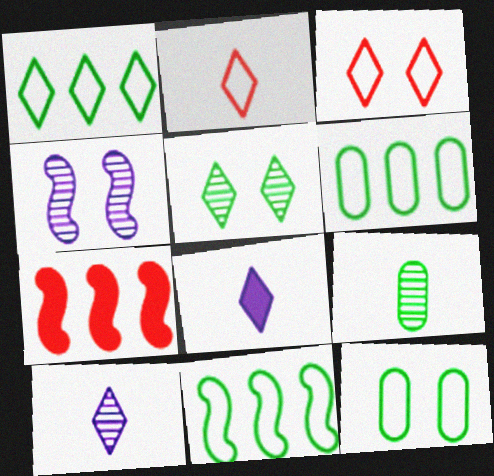[[1, 6, 11], 
[7, 10, 12]]